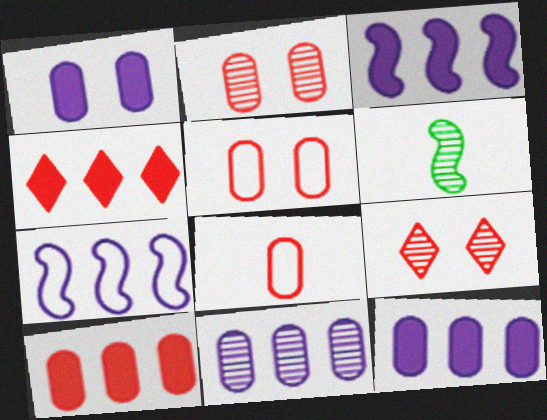[[2, 8, 10], 
[6, 9, 11]]